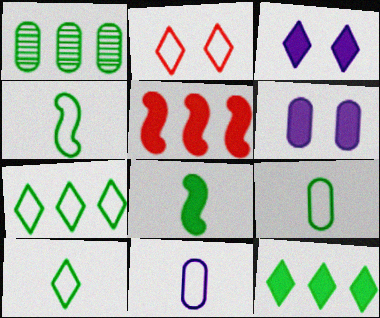[[4, 9, 10]]